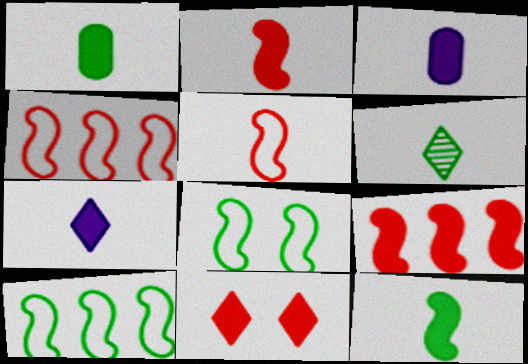[[1, 2, 7], 
[3, 5, 6]]